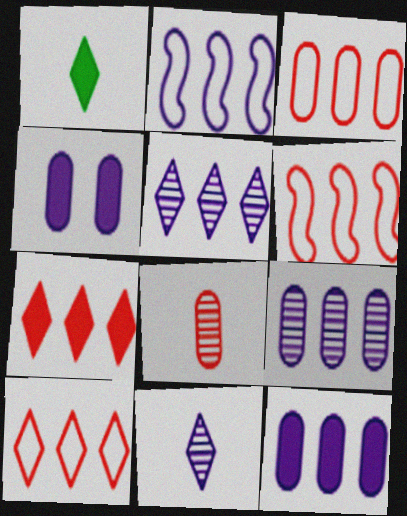[[2, 4, 11], 
[2, 5, 12], 
[3, 6, 10]]